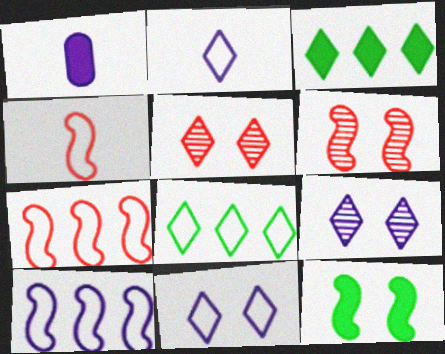[[1, 6, 8], 
[1, 9, 10], 
[2, 3, 5]]